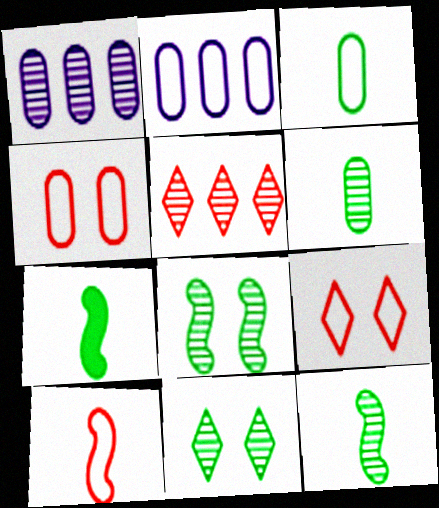[[1, 7, 9], 
[2, 3, 4]]